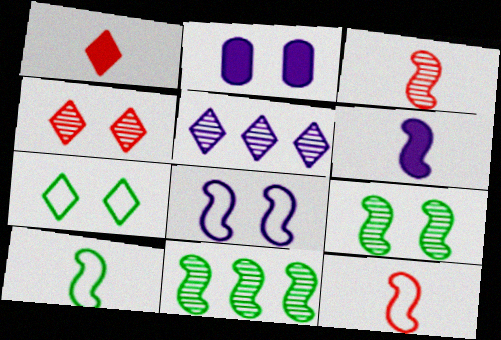[[1, 5, 7], 
[3, 6, 10]]